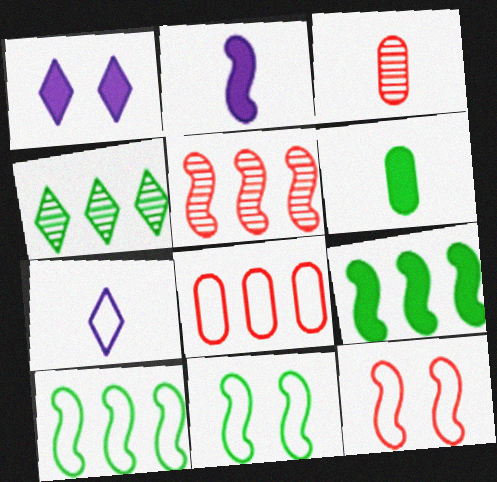[[1, 3, 10], 
[2, 5, 11], 
[4, 6, 11], 
[7, 8, 11]]